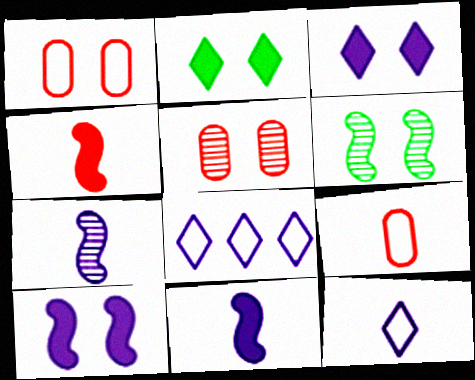[[1, 3, 6]]